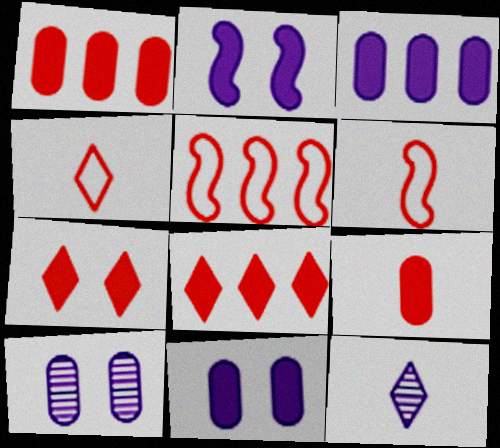[]